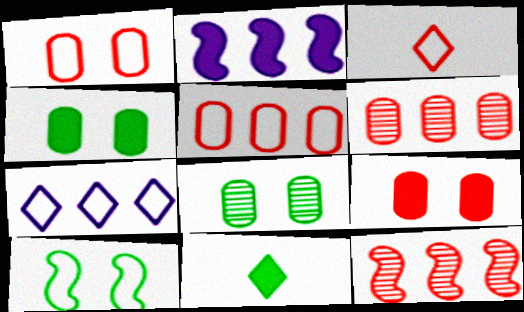[[2, 3, 8], 
[2, 9, 11], 
[3, 9, 12]]